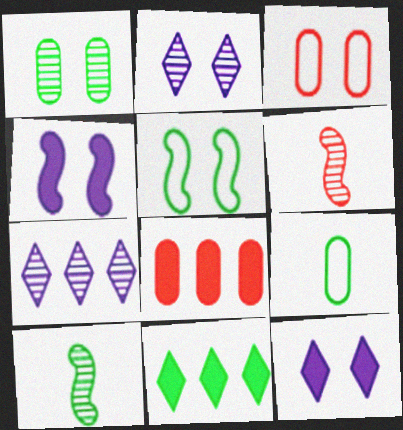[[1, 6, 7]]